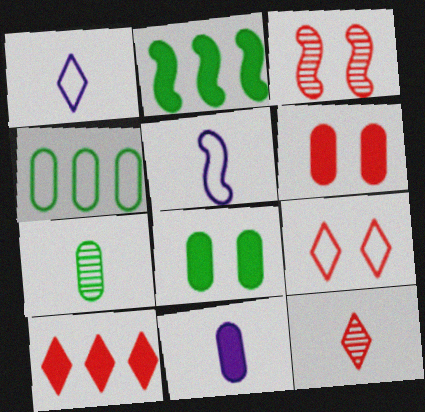[[2, 3, 5], 
[3, 6, 9], 
[4, 5, 9], 
[4, 7, 8], 
[9, 10, 12]]